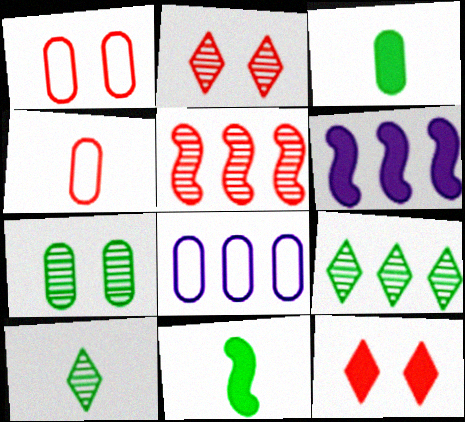[[1, 6, 10], 
[2, 8, 11], 
[3, 6, 12], 
[4, 5, 12]]